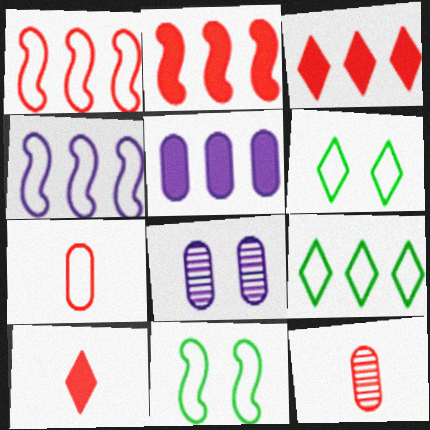[[4, 6, 7]]